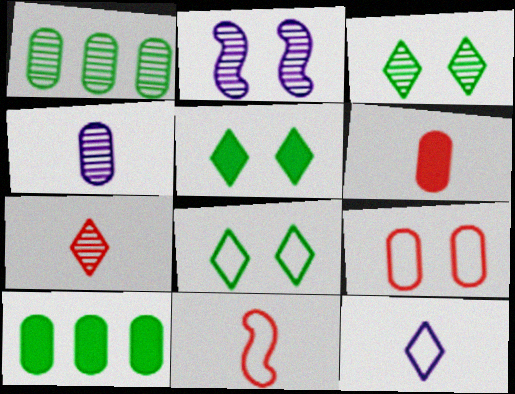[[1, 2, 7], 
[2, 5, 9], 
[3, 5, 8], 
[4, 9, 10], 
[6, 7, 11]]